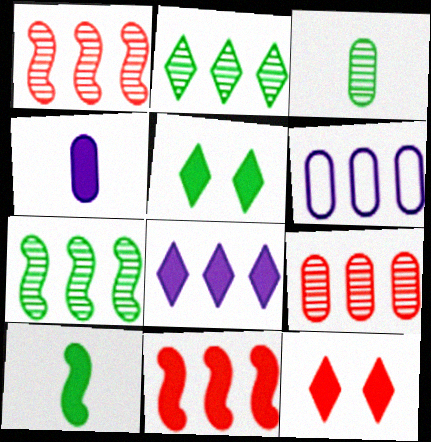[[2, 6, 11], 
[4, 5, 11]]